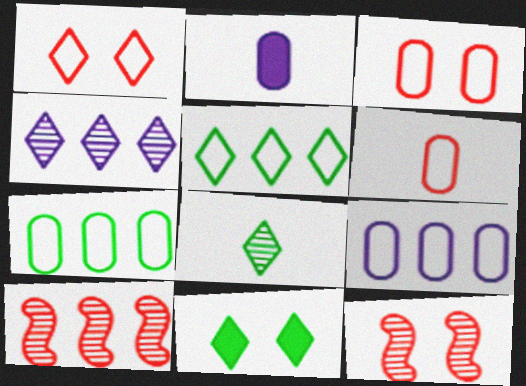[[2, 5, 12], 
[5, 8, 11]]